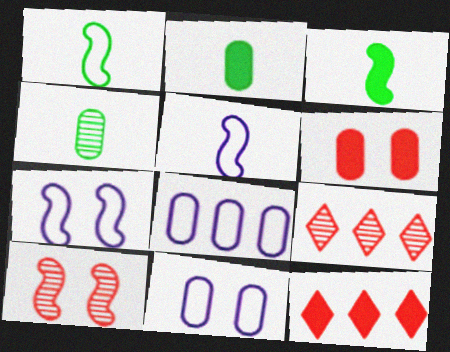[[2, 7, 9], 
[3, 9, 11], 
[4, 6, 8], 
[4, 7, 12]]